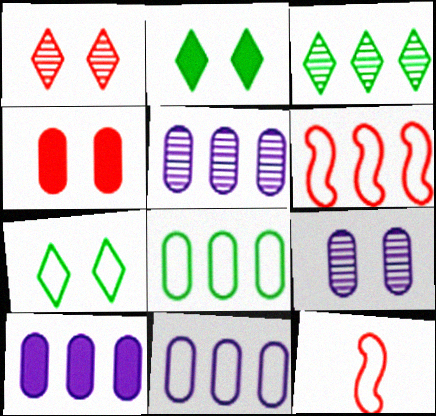[[2, 5, 12], 
[3, 6, 10], 
[5, 10, 11], 
[7, 11, 12]]